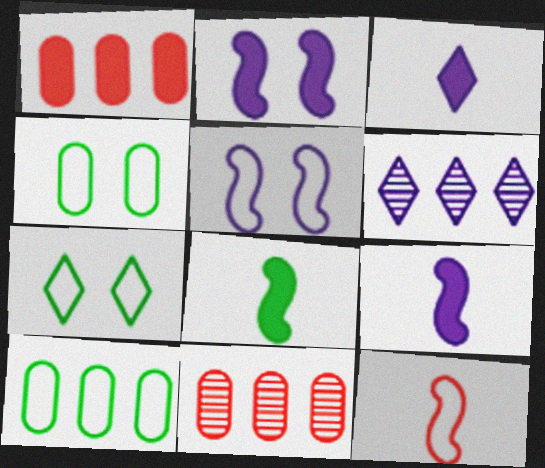[[7, 9, 11]]